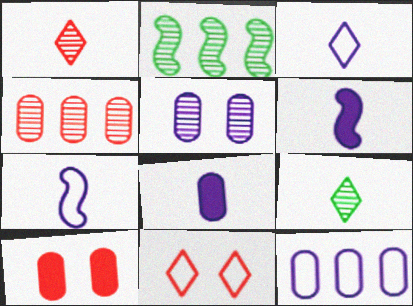[[1, 2, 5], 
[2, 3, 10], 
[2, 8, 11], 
[5, 8, 12]]